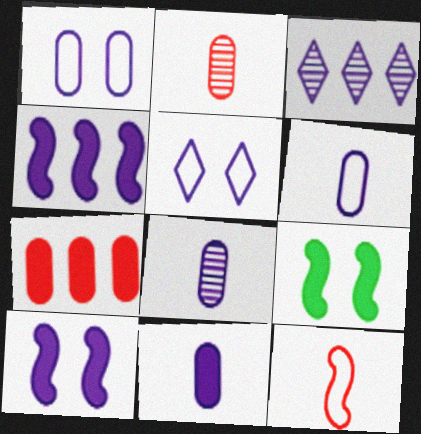[[3, 6, 10], 
[4, 5, 8], 
[6, 8, 11]]